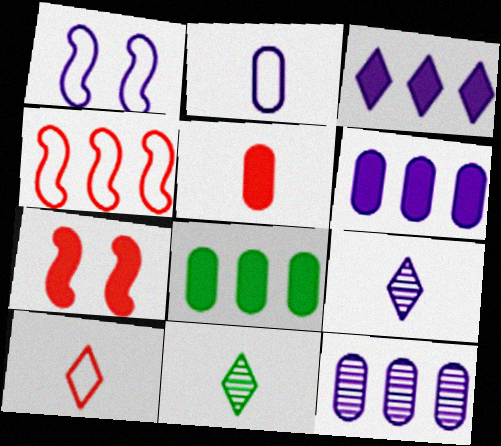[[1, 6, 9]]